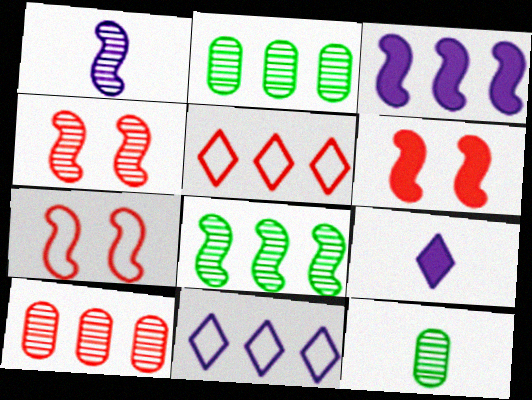[[1, 4, 8], 
[2, 3, 5], 
[2, 7, 9], 
[4, 6, 7], 
[6, 11, 12]]